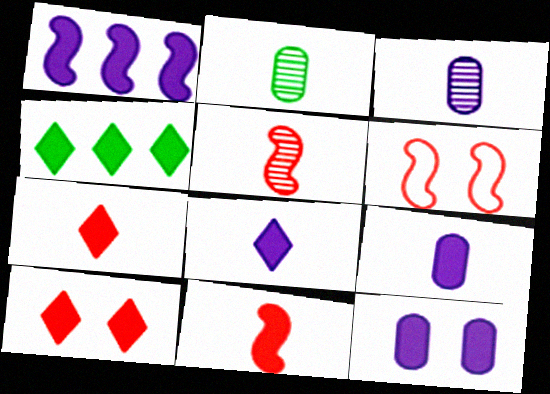[[1, 8, 12], 
[3, 4, 6], 
[4, 8, 10], 
[4, 11, 12]]